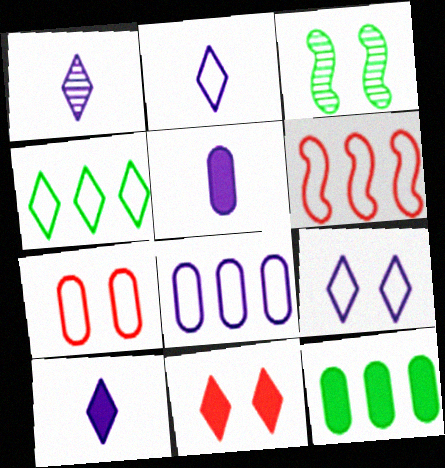[[1, 2, 10], 
[1, 4, 11], 
[4, 6, 8]]